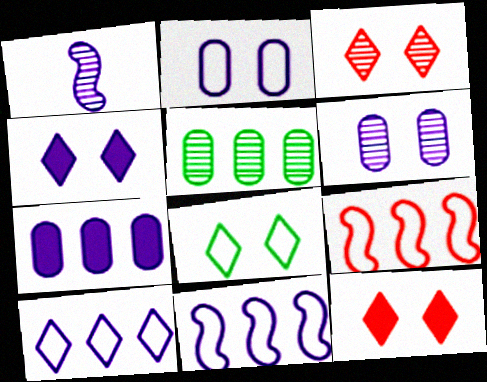[[1, 3, 5], 
[3, 4, 8]]